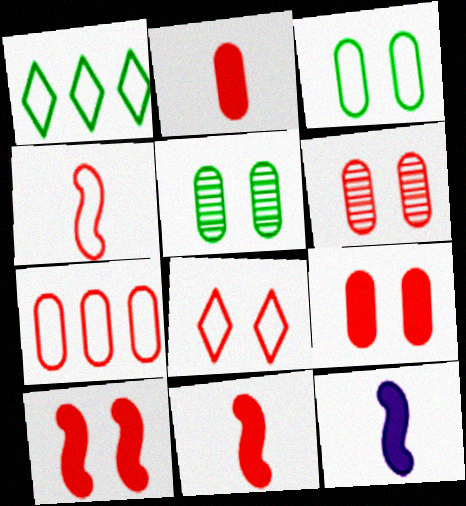[[1, 6, 12], 
[2, 6, 7], 
[4, 7, 8], 
[6, 8, 10]]